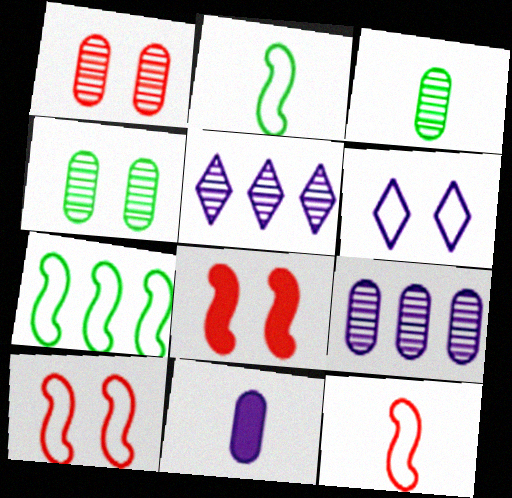[[1, 3, 9], 
[4, 6, 8]]